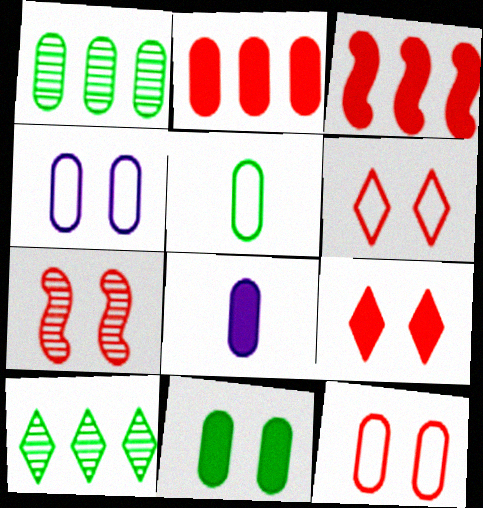[[1, 5, 11], 
[1, 8, 12], 
[2, 8, 11], 
[7, 9, 12]]